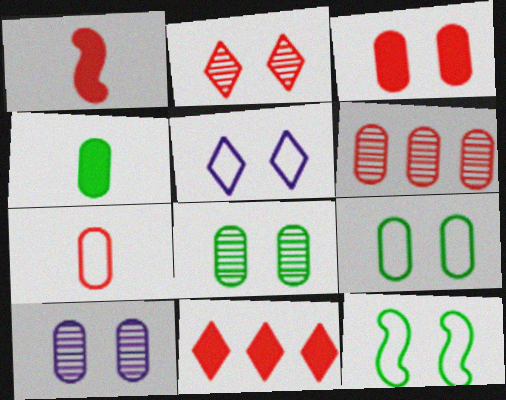[[1, 3, 11], 
[3, 6, 7], 
[3, 9, 10]]